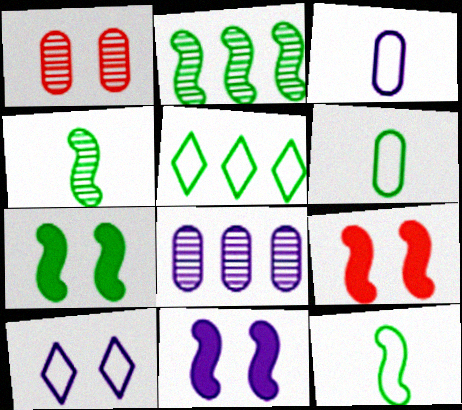[[1, 7, 10], 
[2, 7, 12], 
[7, 9, 11]]